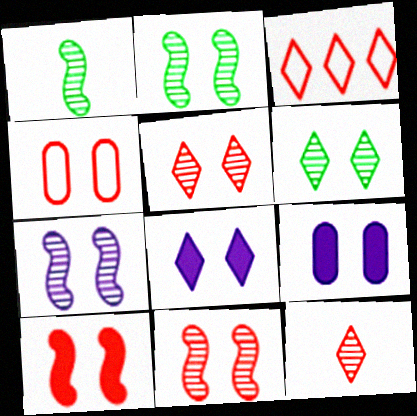[[1, 3, 9], 
[2, 4, 8], 
[2, 7, 11], 
[4, 5, 10]]